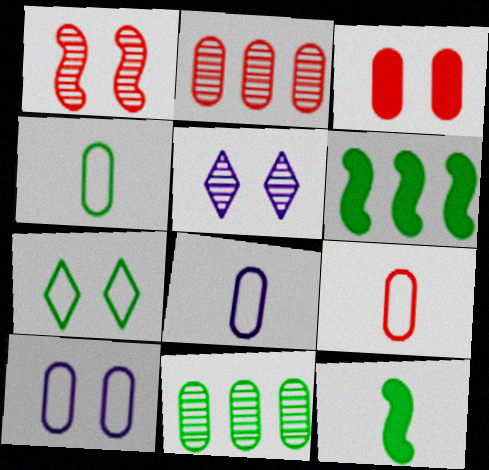[[2, 3, 9], 
[3, 8, 11], 
[4, 8, 9], 
[5, 6, 9], 
[7, 11, 12]]